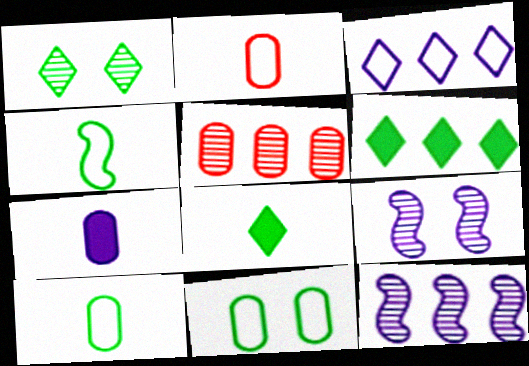[[2, 6, 9], 
[3, 7, 9], 
[5, 7, 11]]